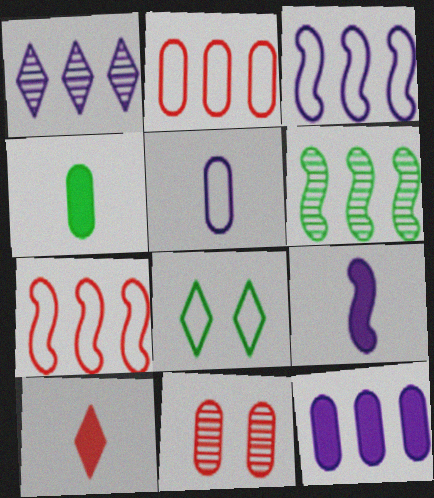[[1, 3, 12], 
[1, 8, 10], 
[4, 6, 8], 
[4, 9, 10], 
[5, 7, 8], 
[7, 10, 11]]